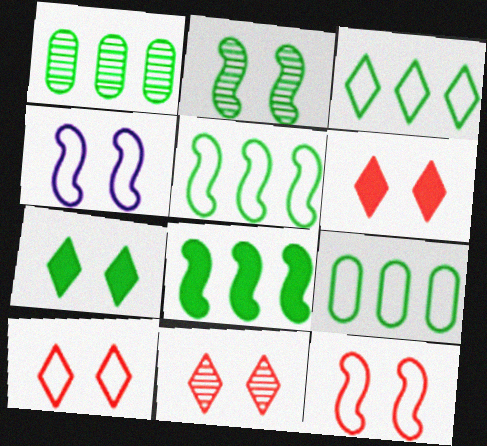[[1, 3, 8], 
[3, 5, 9], 
[6, 10, 11]]